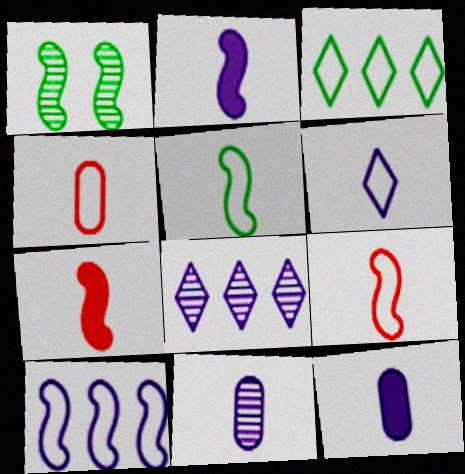[[1, 7, 10], 
[2, 6, 11], 
[4, 5, 6]]